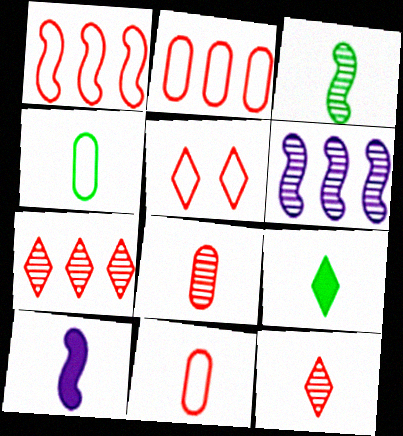[[1, 5, 11], 
[3, 4, 9], 
[4, 10, 12]]